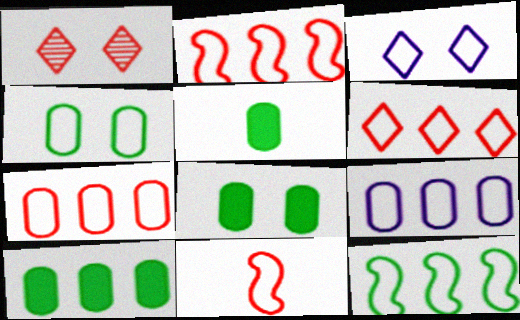[[2, 6, 7], 
[5, 8, 10], 
[6, 9, 12]]